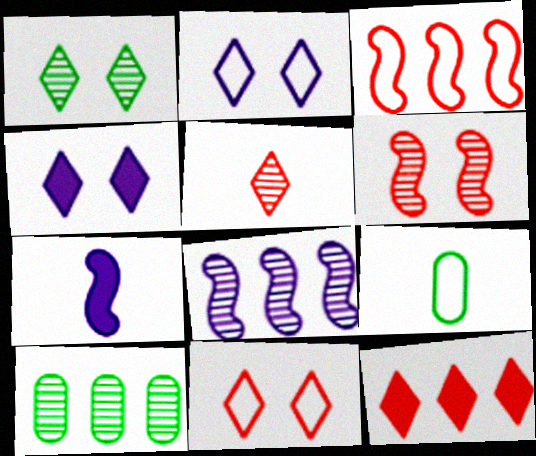[[1, 4, 11], 
[2, 3, 9], 
[5, 7, 9], 
[5, 11, 12], 
[7, 10, 11]]